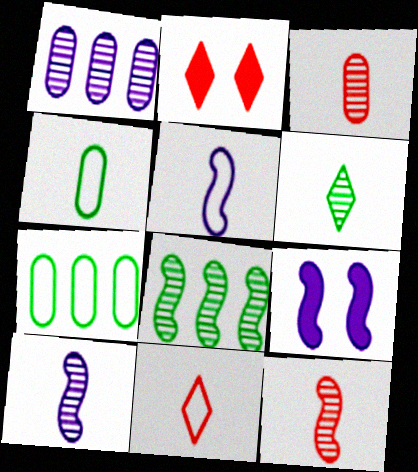[[2, 7, 10], 
[3, 6, 10], 
[4, 5, 11]]